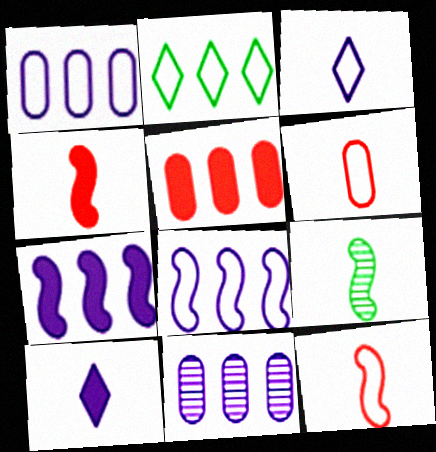[[6, 9, 10]]